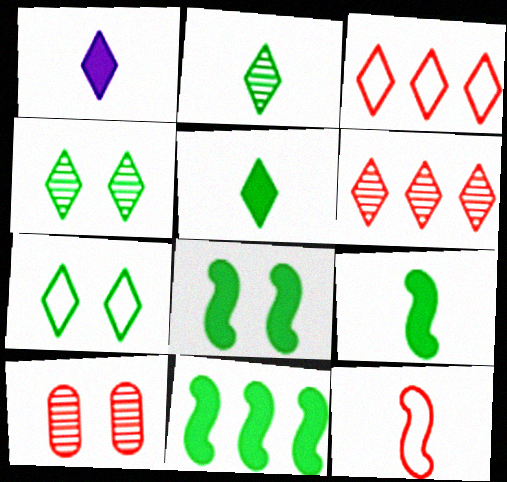[[1, 3, 4], 
[1, 6, 7], 
[8, 9, 11]]